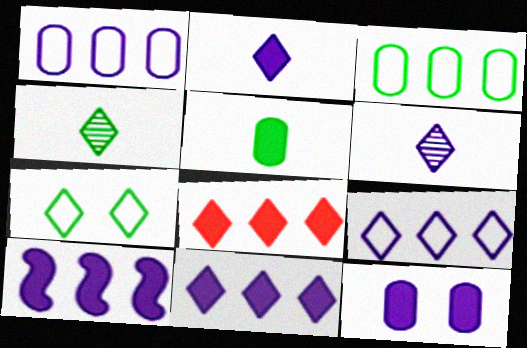[[2, 10, 12], 
[6, 7, 8]]